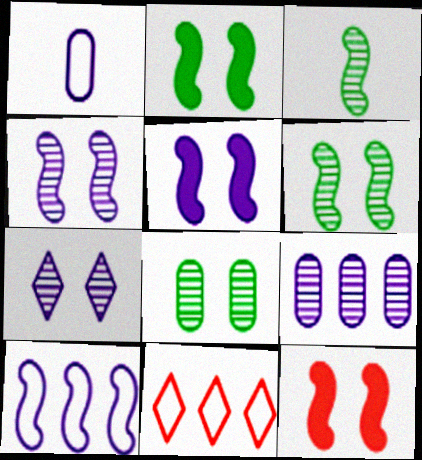[[2, 5, 12], 
[3, 10, 12]]